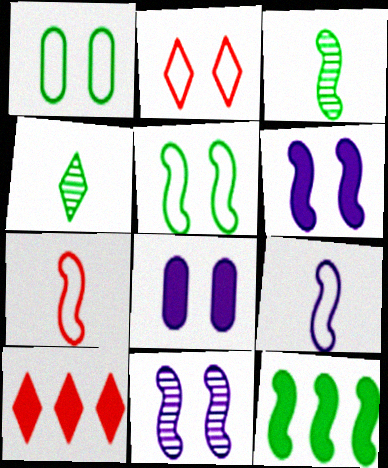[[1, 4, 12], 
[3, 5, 12], 
[7, 11, 12]]